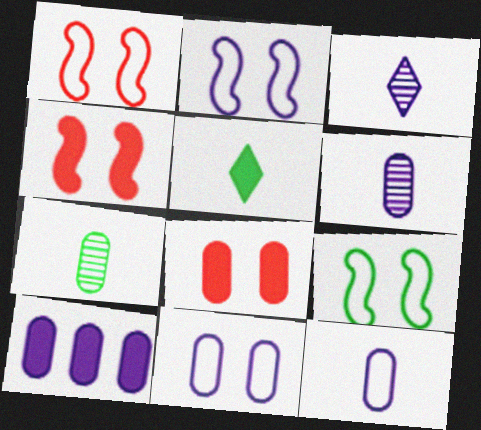[[1, 2, 9], 
[2, 3, 10], 
[4, 5, 10], 
[6, 10, 11]]